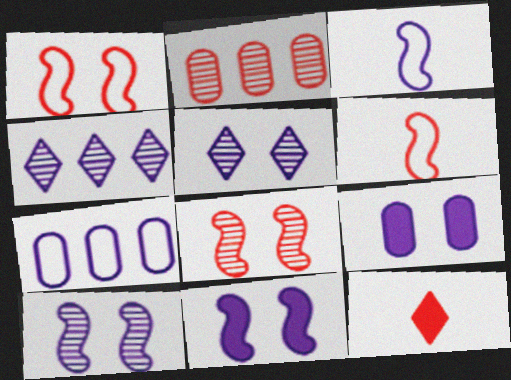[[1, 2, 12], 
[3, 4, 9]]